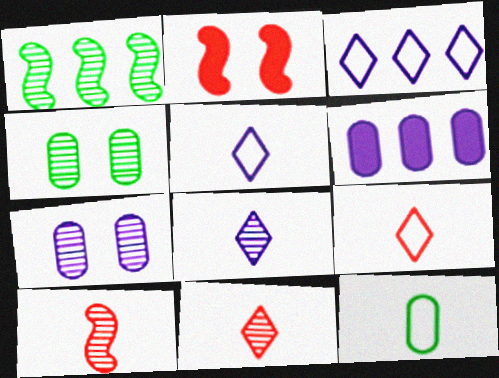[[1, 7, 11]]